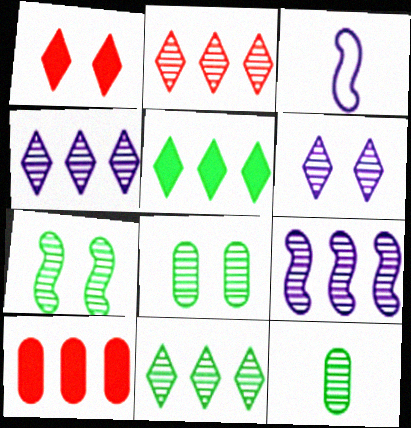[[2, 4, 11], 
[7, 11, 12]]